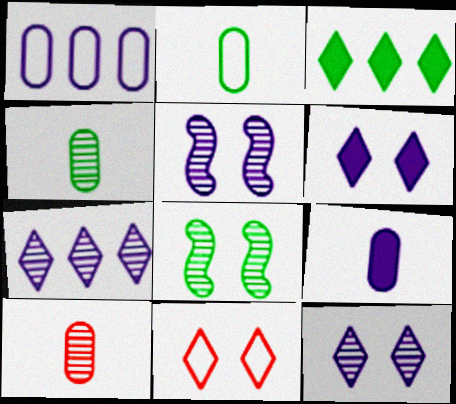[[2, 3, 8], 
[2, 9, 10], 
[7, 8, 10]]